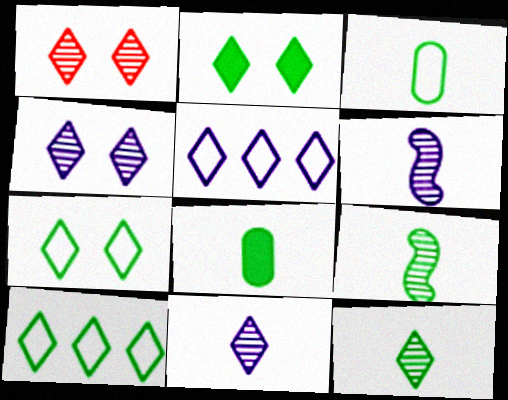[[2, 10, 12]]